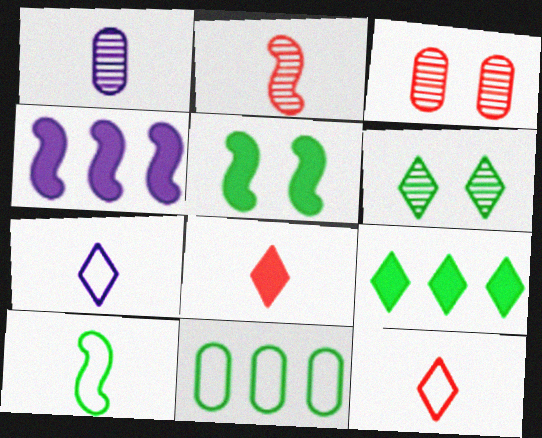[[1, 8, 10]]